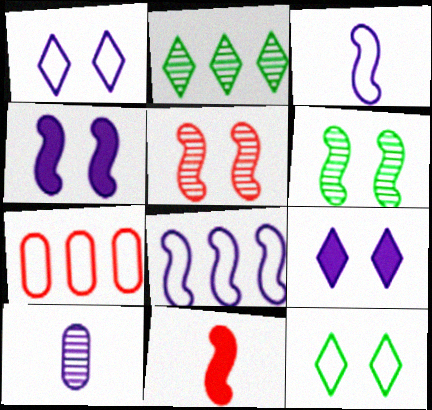[[2, 5, 10], 
[3, 7, 12], 
[6, 8, 11], 
[8, 9, 10]]